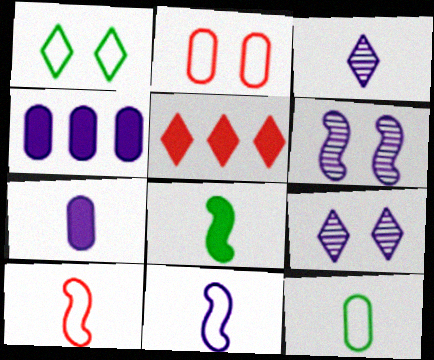[[1, 3, 5], 
[3, 7, 11], 
[4, 9, 11], 
[5, 6, 12]]